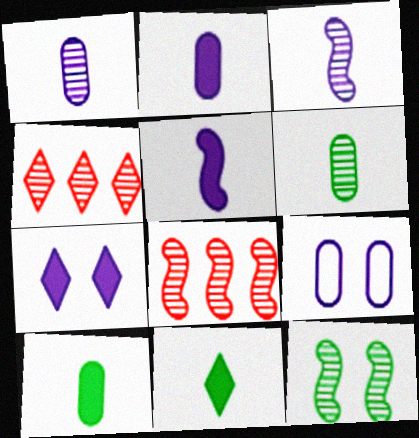[[1, 4, 12], 
[3, 8, 12], 
[8, 9, 11]]